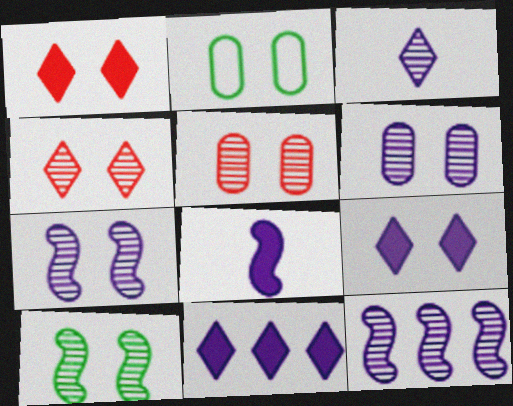[[1, 2, 7], 
[3, 6, 12], 
[4, 6, 10]]